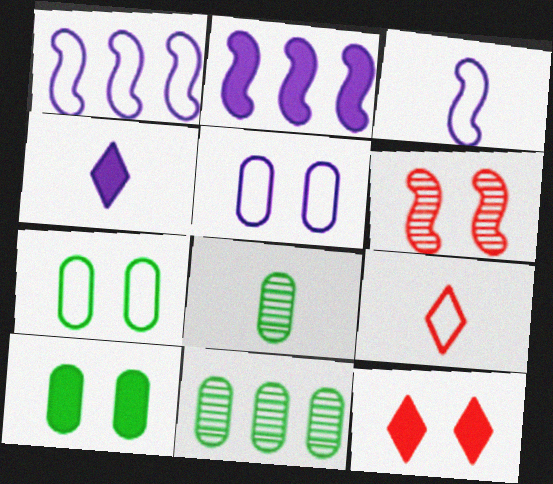[[1, 7, 9], 
[1, 8, 12], 
[3, 11, 12]]